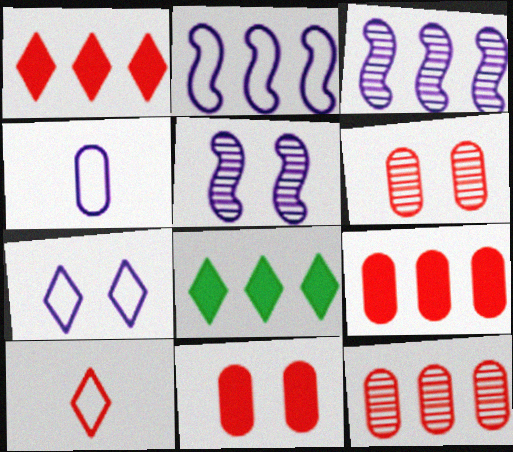[[2, 4, 7], 
[2, 8, 12]]